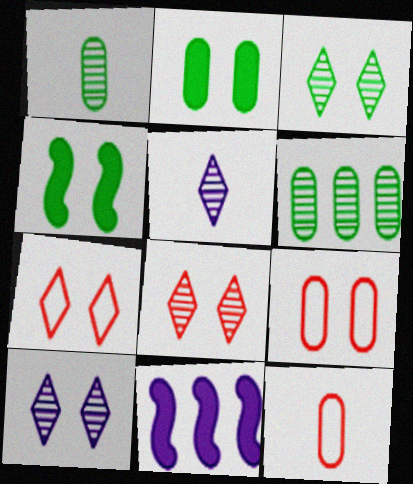[[1, 7, 11], 
[3, 8, 10], 
[3, 11, 12], 
[4, 9, 10]]